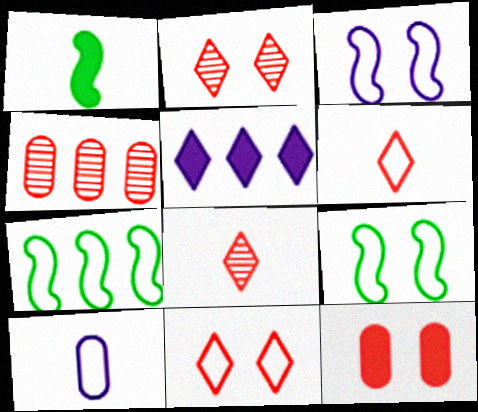[[1, 5, 12], 
[1, 8, 10], 
[4, 5, 7], 
[7, 10, 11]]